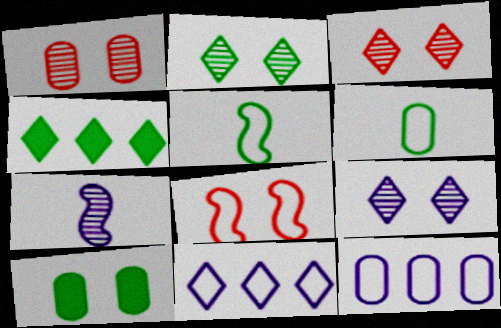[[2, 3, 9], 
[6, 8, 11], 
[8, 9, 10]]